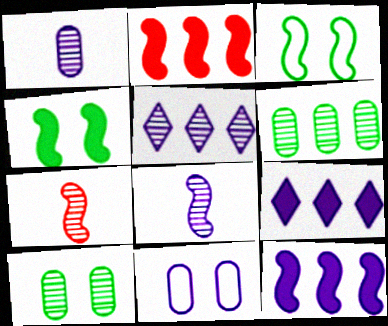[[2, 3, 8], 
[3, 7, 12], 
[5, 7, 10], 
[8, 9, 11]]